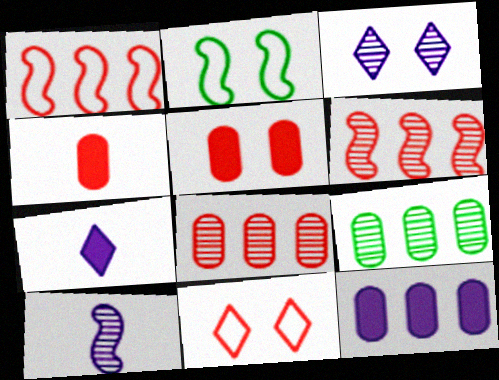[[2, 3, 5], 
[2, 7, 8], 
[4, 6, 11]]